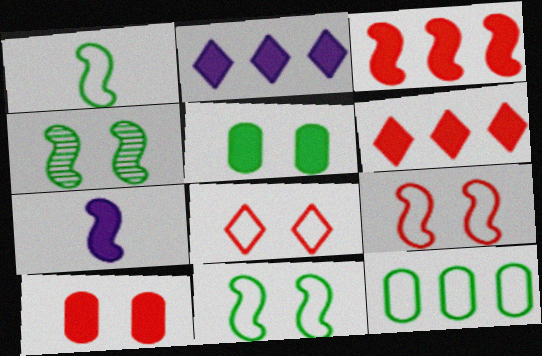[[5, 6, 7]]